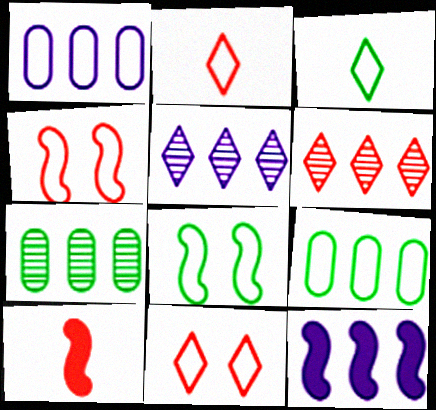[[1, 2, 8], 
[1, 3, 4], 
[1, 5, 12], 
[3, 8, 9], 
[6, 9, 12]]